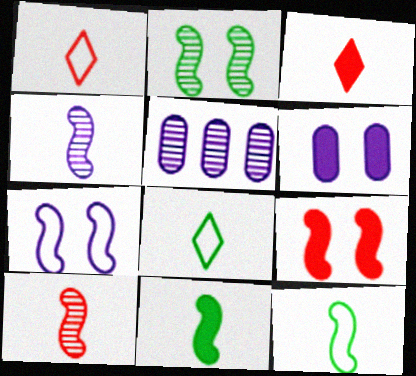[[2, 7, 9], 
[5, 8, 9]]